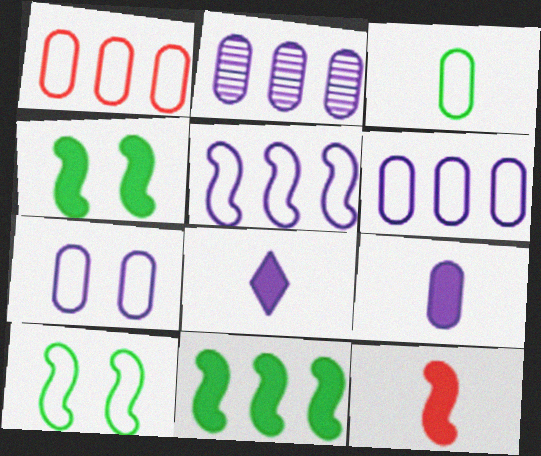[[1, 3, 7], 
[2, 7, 9]]